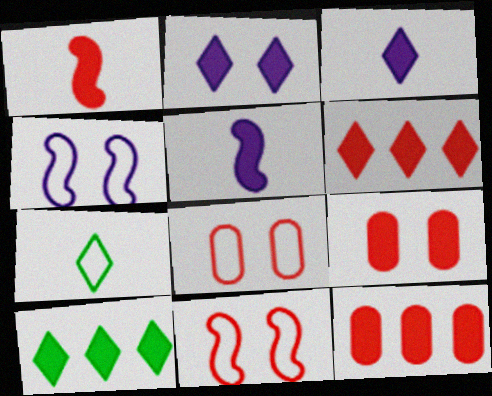[[1, 6, 9], 
[5, 9, 10]]